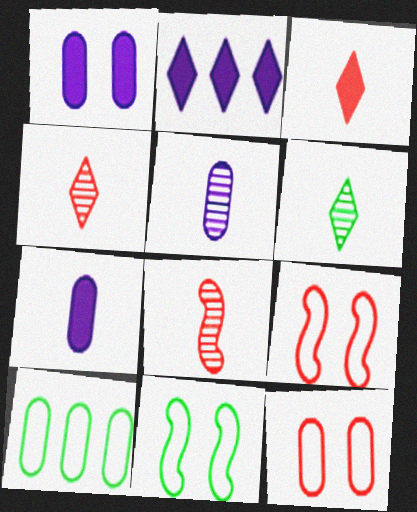[[5, 6, 8]]